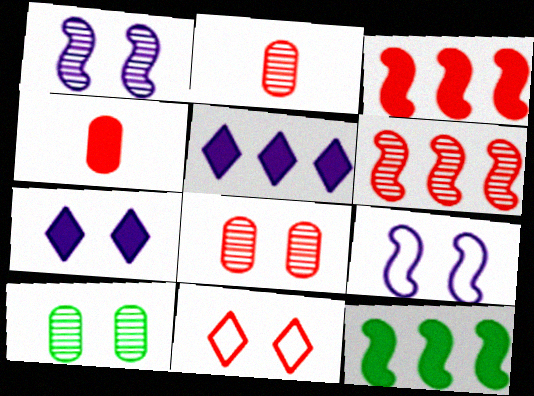[[2, 3, 11], 
[4, 6, 11], 
[4, 7, 12]]